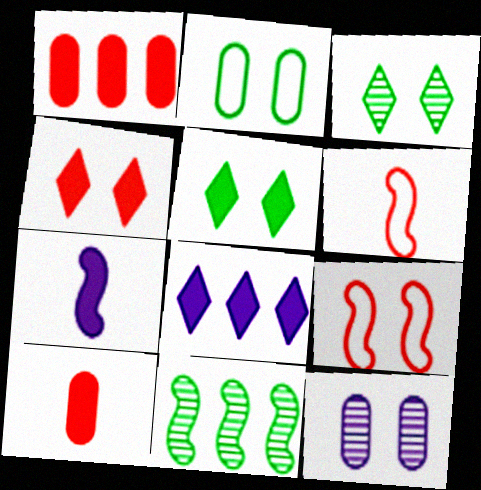[[1, 5, 7], 
[5, 9, 12], 
[7, 9, 11]]